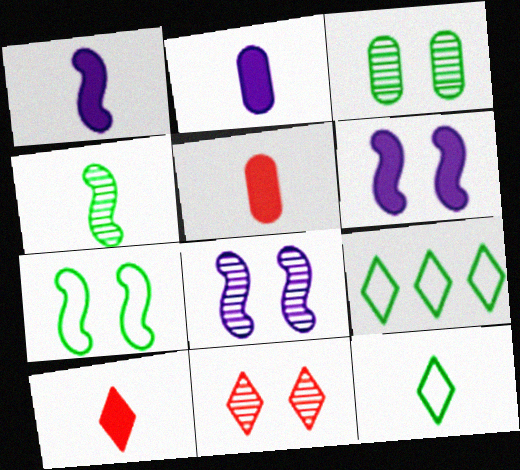[[3, 8, 11], 
[5, 8, 9]]